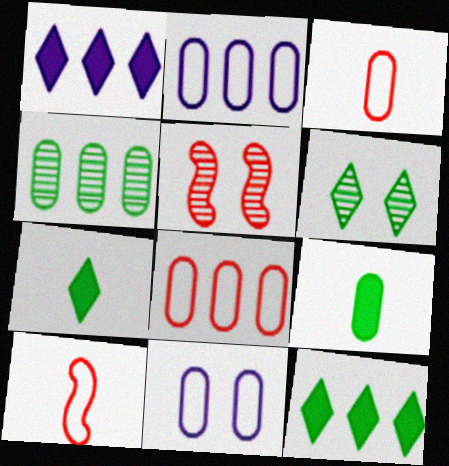[[2, 5, 7]]